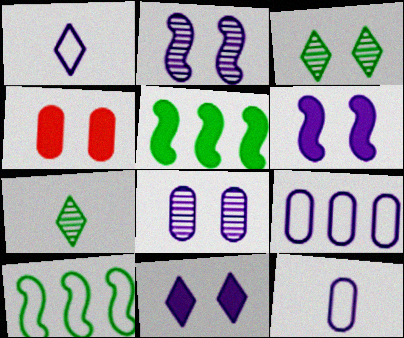[]